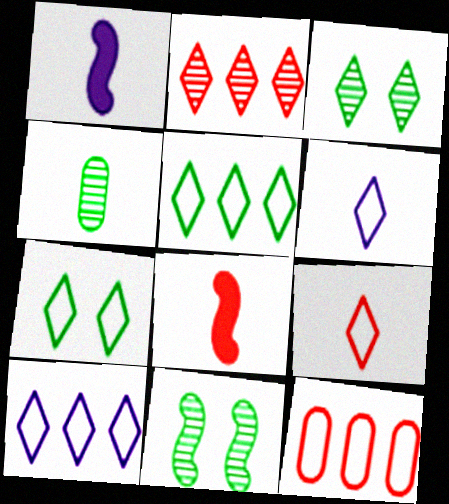[[1, 3, 12], 
[1, 4, 9], 
[4, 6, 8], 
[7, 9, 10]]